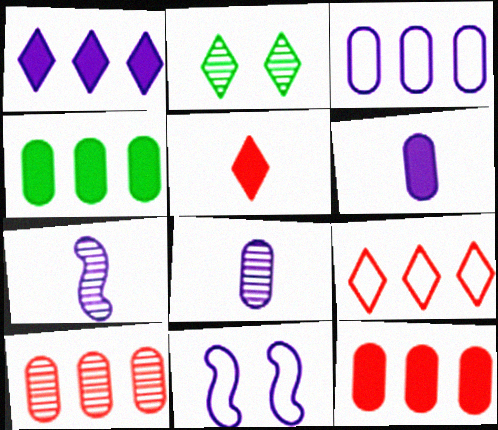[[1, 8, 11], 
[2, 7, 10], 
[3, 4, 10]]